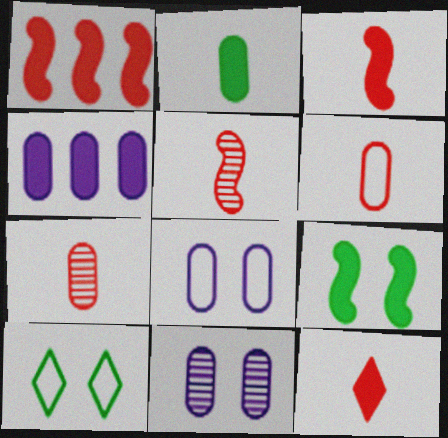[[4, 5, 10], 
[4, 9, 12], 
[5, 6, 12]]